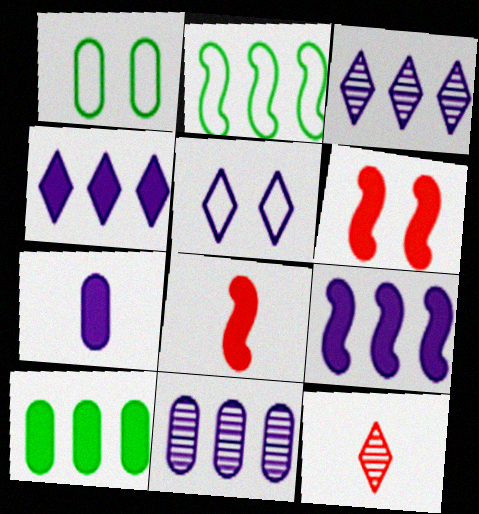[[1, 3, 8], 
[1, 9, 12]]